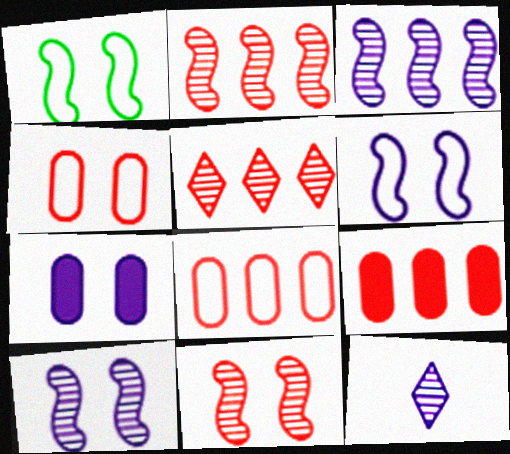[[1, 9, 12]]